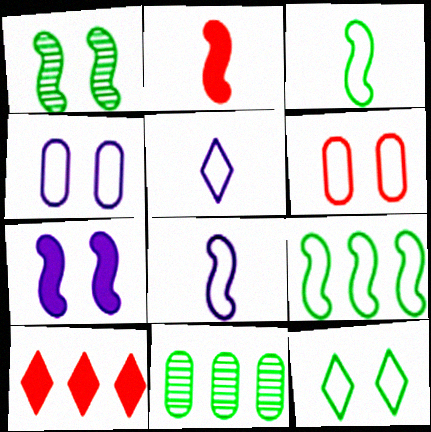[[5, 6, 9]]